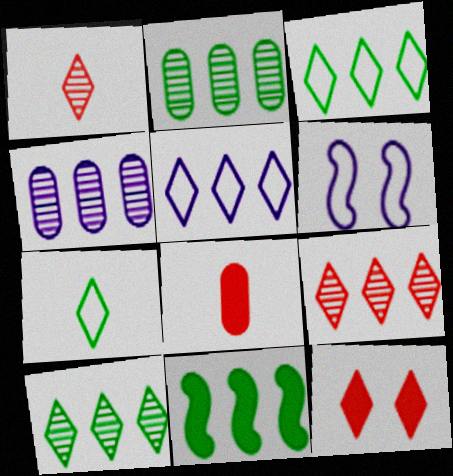[[2, 3, 11], 
[6, 8, 10]]